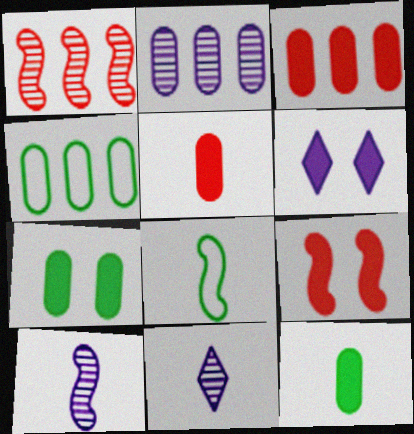[[2, 3, 4], 
[4, 9, 11], 
[5, 8, 11], 
[6, 7, 9]]